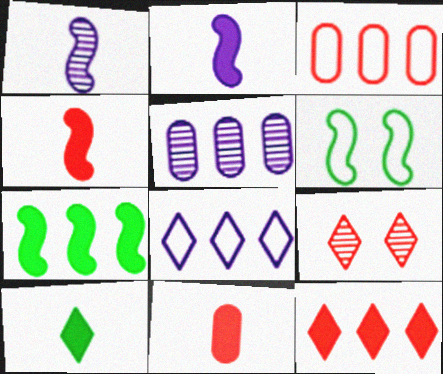[[2, 10, 11], 
[3, 4, 9], 
[8, 9, 10]]